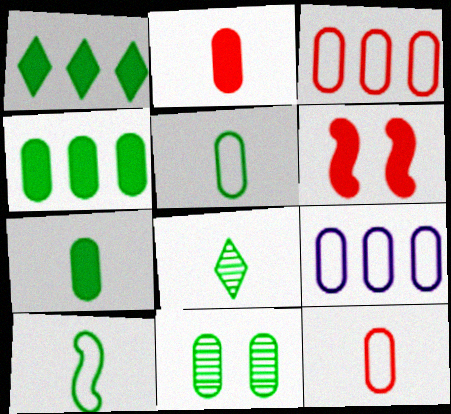[[1, 10, 11], 
[2, 9, 11], 
[4, 5, 11], 
[6, 8, 9], 
[7, 8, 10]]